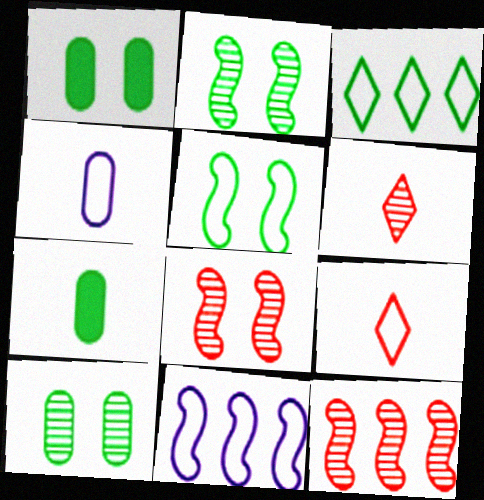[[1, 6, 11], 
[2, 3, 7]]